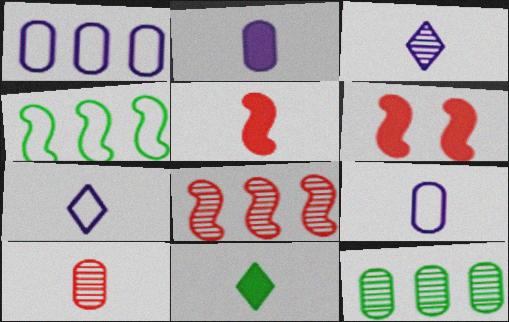[[2, 5, 11], 
[6, 7, 12]]